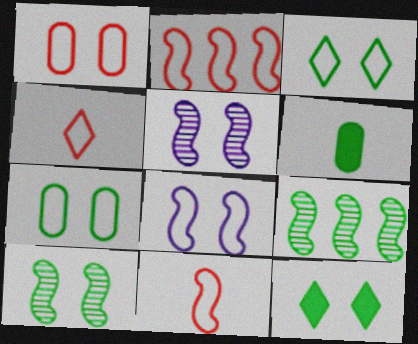[[1, 2, 4], 
[1, 3, 8], 
[1, 5, 12], 
[3, 6, 9], 
[7, 10, 12]]